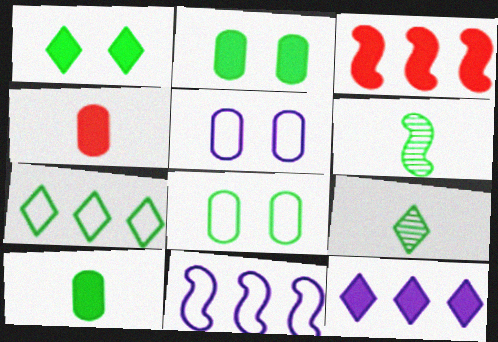[[1, 7, 9], 
[2, 6, 7], 
[3, 5, 9]]